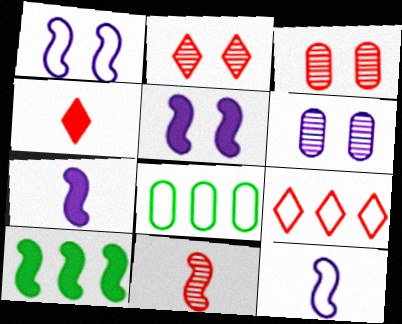[[1, 10, 11], 
[2, 4, 9], 
[2, 7, 8]]